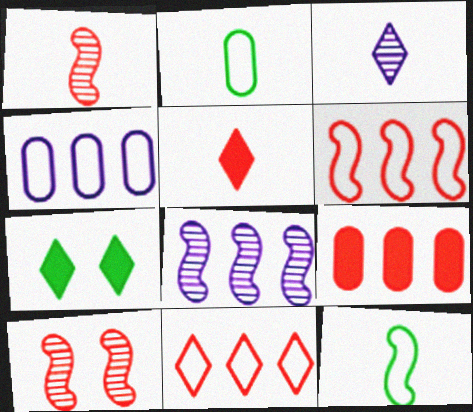[[1, 4, 7], 
[3, 7, 11]]